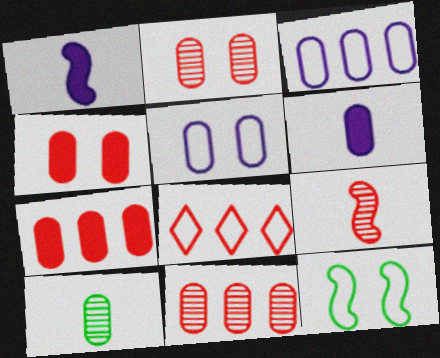[[3, 4, 10], 
[4, 8, 9], 
[5, 7, 10]]